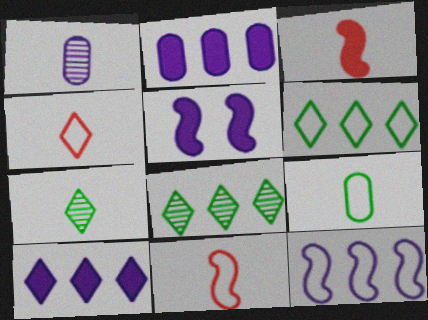[]